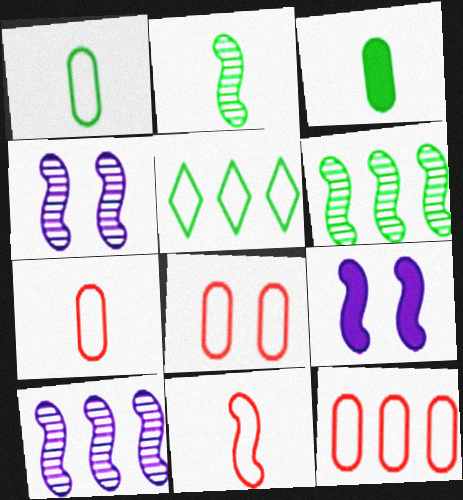[[6, 9, 11], 
[7, 8, 12]]